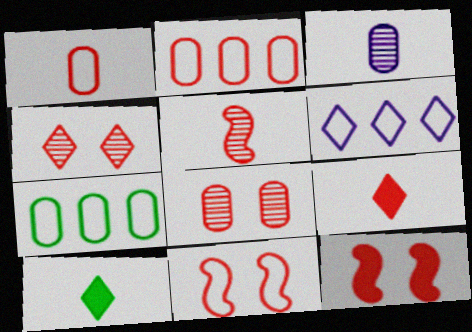[[1, 5, 9], 
[4, 6, 10]]